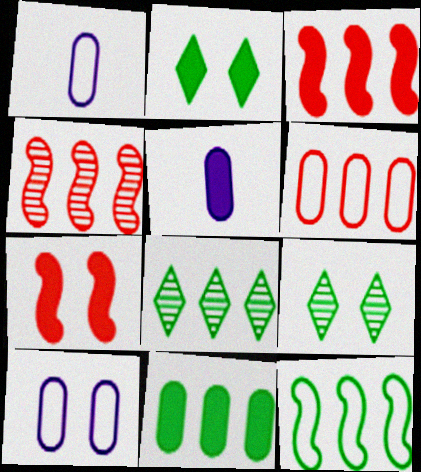[[1, 2, 4], 
[1, 3, 9], 
[1, 7, 8], 
[2, 3, 5], 
[7, 9, 10], 
[8, 11, 12]]